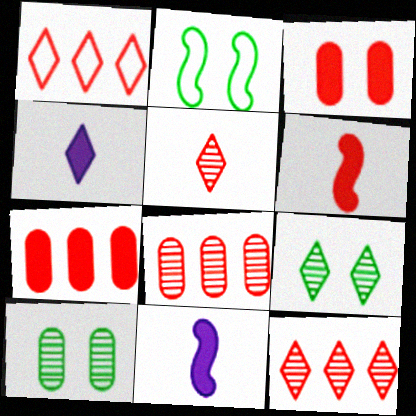[[1, 4, 9], 
[1, 10, 11], 
[2, 4, 8]]